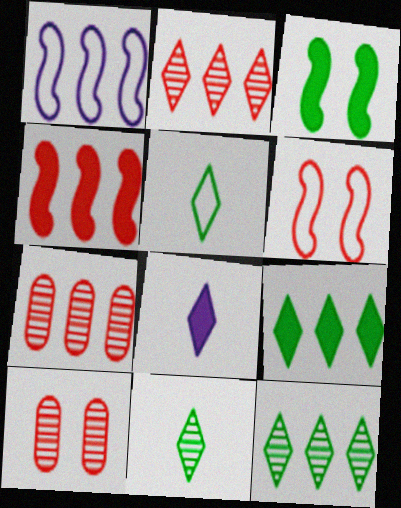[[1, 7, 9]]